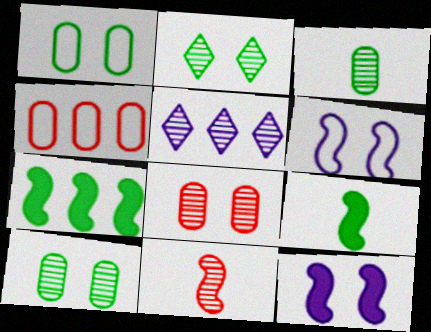[[4, 5, 7], 
[5, 10, 11], 
[6, 7, 11]]